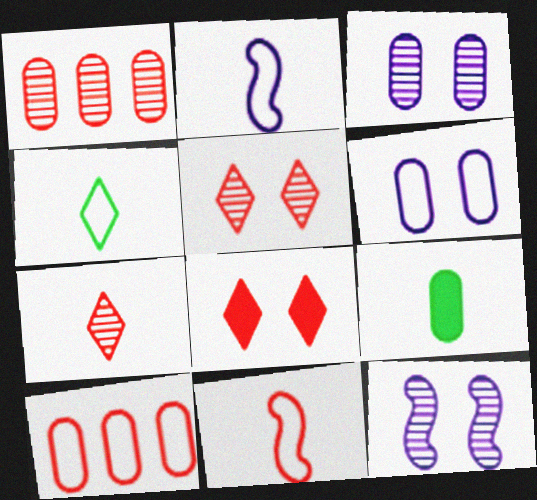[[1, 6, 9], 
[1, 8, 11], 
[2, 7, 9], 
[3, 9, 10]]